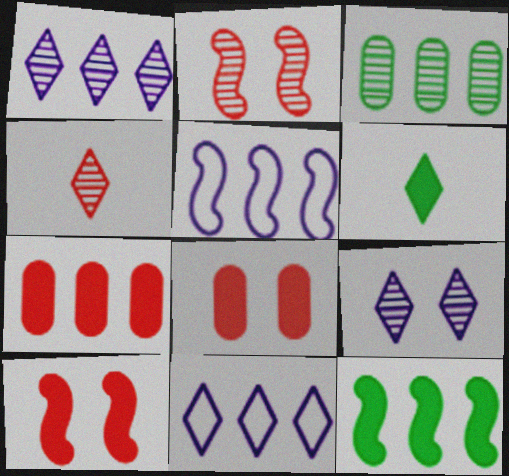[]